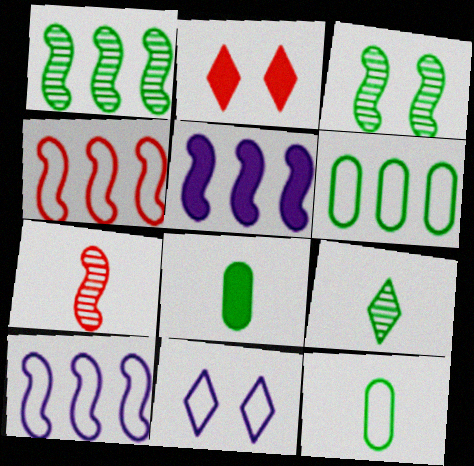[[1, 4, 5], 
[2, 5, 8], 
[4, 11, 12]]